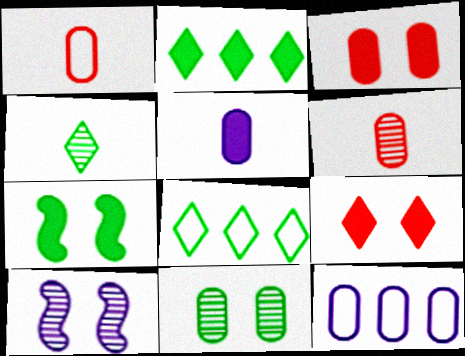[[1, 2, 10]]